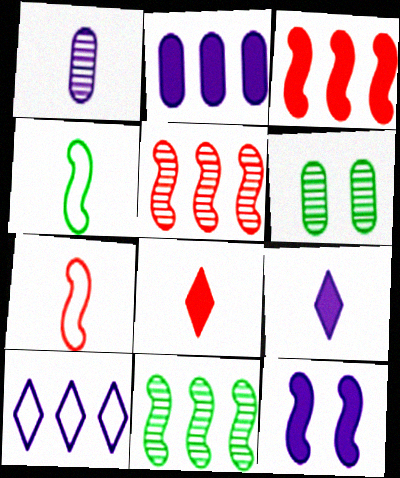[[1, 4, 8], 
[1, 10, 12], 
[2, 9, 12], 
[4, 5, 12], 
[7, 11, 12]]